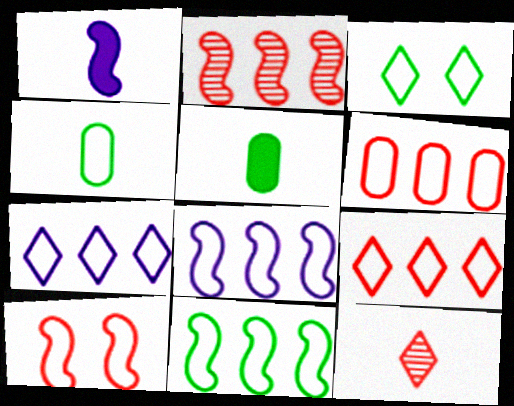[[1, 4, 12], 
[3, 4, 11], 
[4, 7, 10], 
[6, 7, 11]]